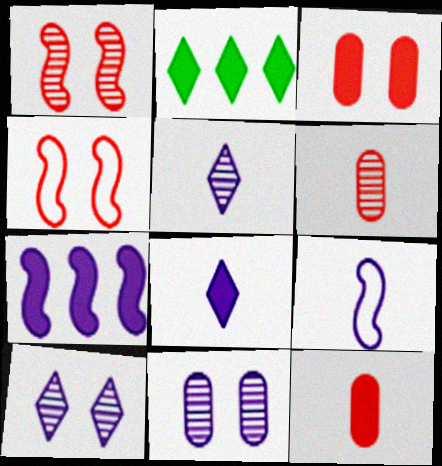[]